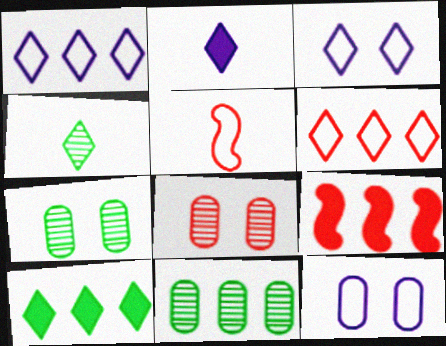[[1, 9, 11], 
[4, 9, 12]]